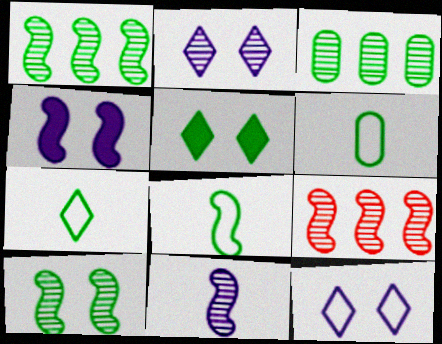[[1, 5, 6], 
[3, 5, 8], 
[4, 8, 9], 
[6, 7, 8], 
[9, 10, 11]]